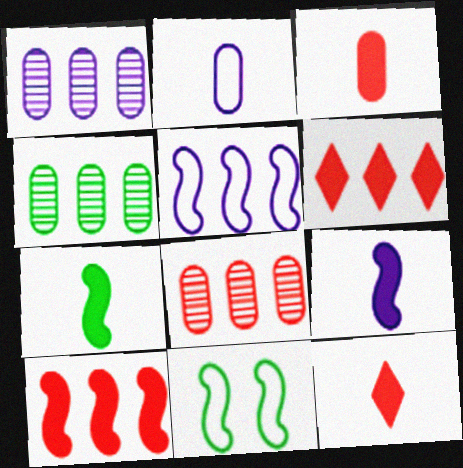[[1, 4, 8], 
[1, 11, 12], 
[4, 5, 6]]